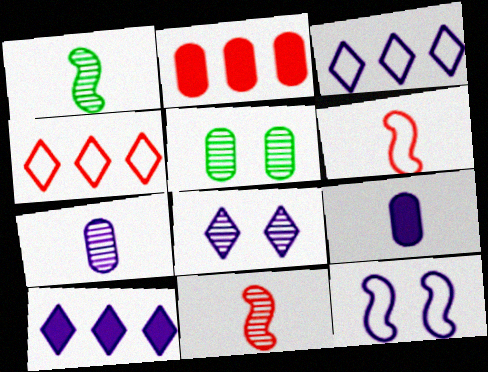[[5, 6, 10], 
[7, 10, 12]]